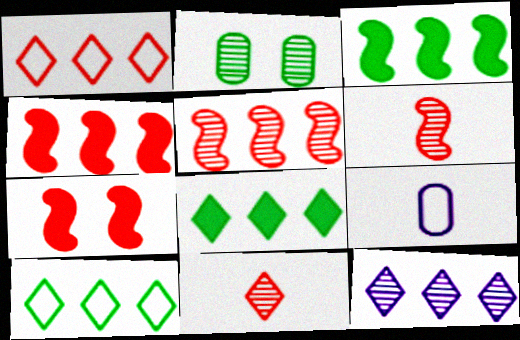[[1, 8, 12], 
[2, 6, 12]]